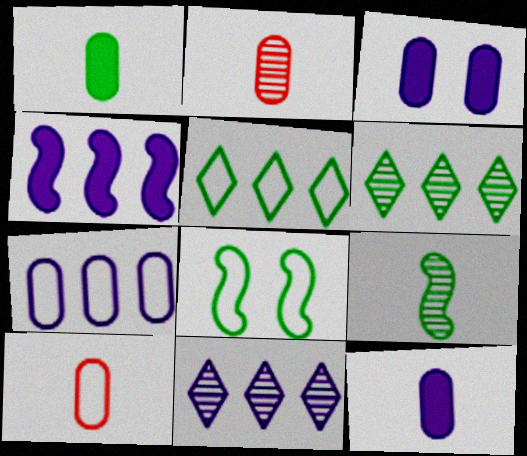[[1, 6, 8], 
[4, 7, 11]]